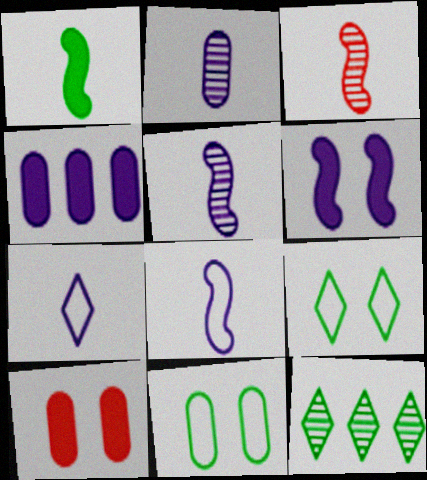[[1, 3, 8], 
[1, 11, 12], 
[3, 4, 9], 
[8, 10, 12]]